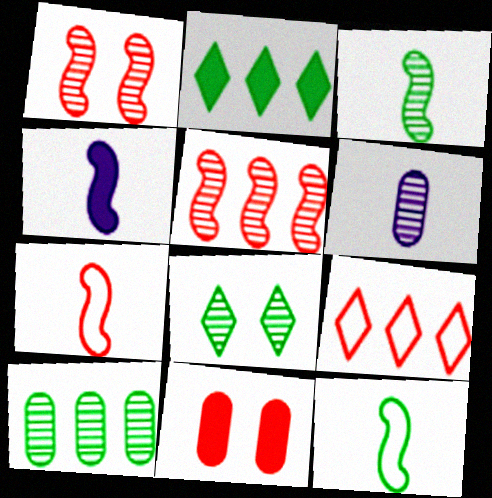[[2, 4, 11], 
[3, 4, 7], 
[3, 8, 10], 
[5, 6, 8]]